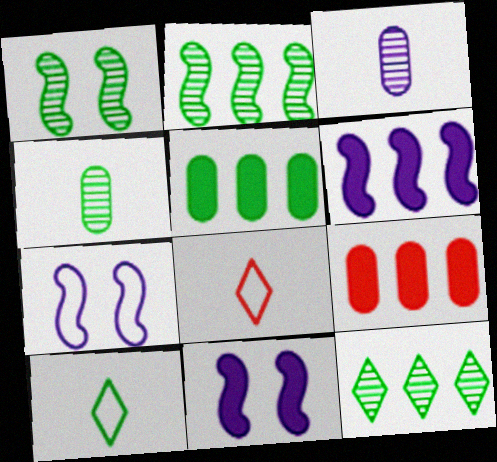[[1, 4, 12], 
[1, 5, 10]]